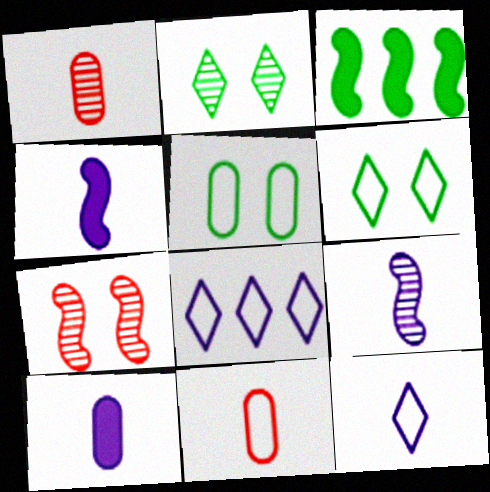[[9, 10, 12]]